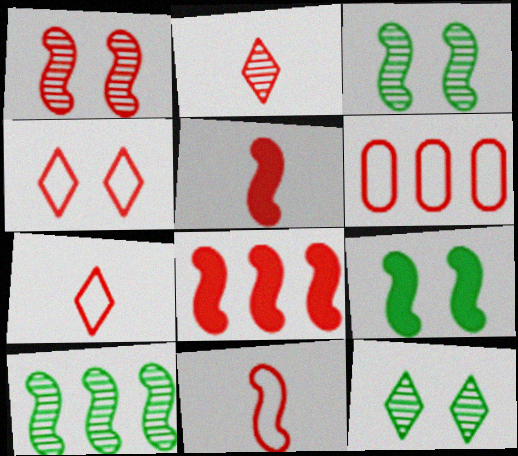[[1, 8, 11], 
[4, 6, 11]]